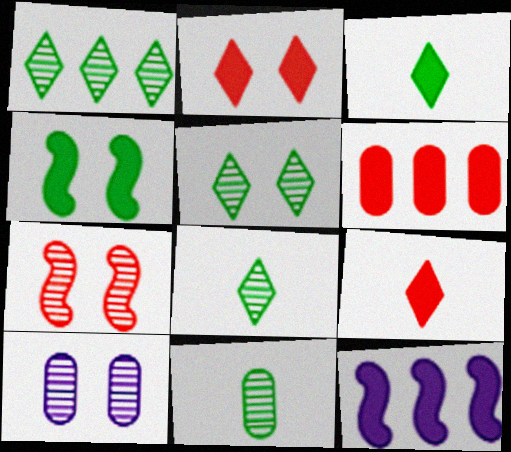[[1, 5, 8], 
[5, 7, 10]]